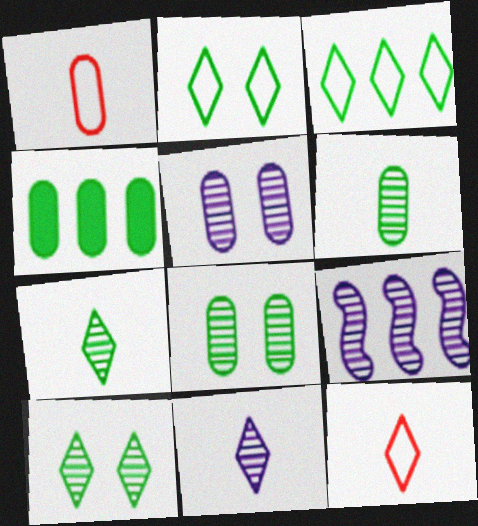[[1, 4, 5], 
[5, 9, 11]]